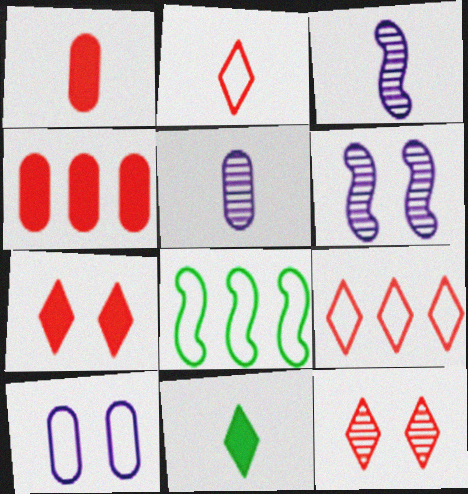[[2, 8, 10], 
[5, 7, 8]]